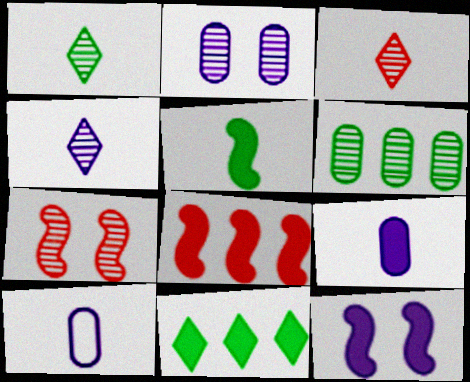[[1, 3, 4], 
[3, 5, 10], 
[4, 6, 7], 
[5, 8, 12], 
[7, 10, 11]]